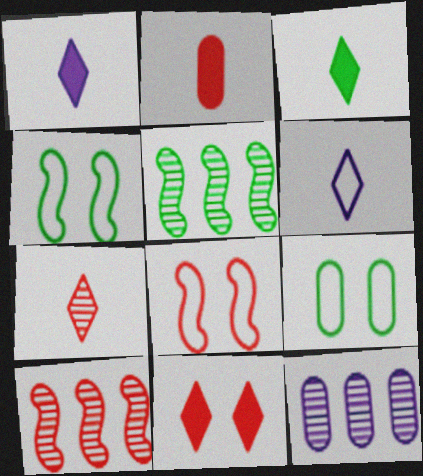[[1, 9, 10], 
[2, 9, 12], 
[3, 5, 9], 
[3, 6, 7], 
[3, 8, 12]]